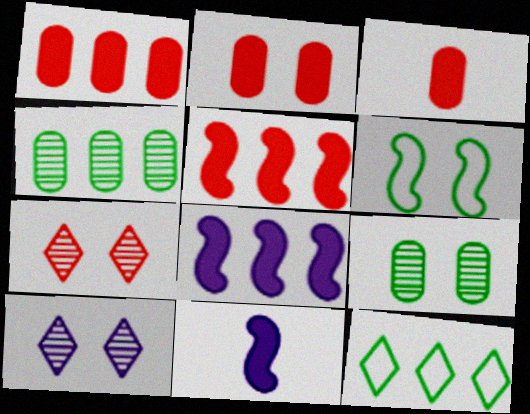[[1, 2, 3], 
[2, 6, 10]]